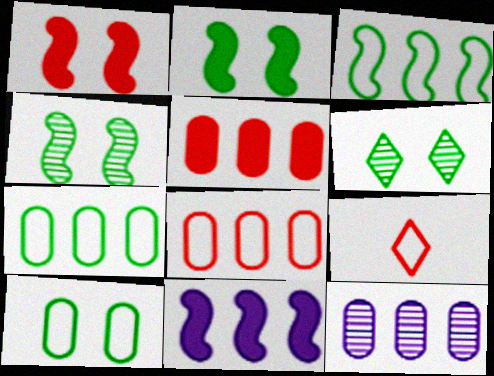[[2, 6, 10], 
[2, 9, 12], 
[5, 7, 12]]